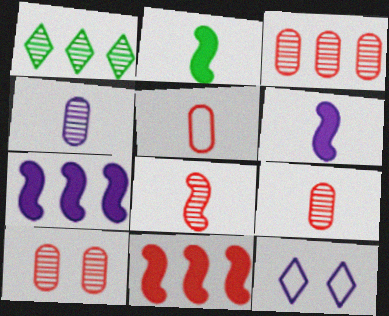[[2, 3, 12], 
[3, 9, 10], 
[4, 7, 12]]